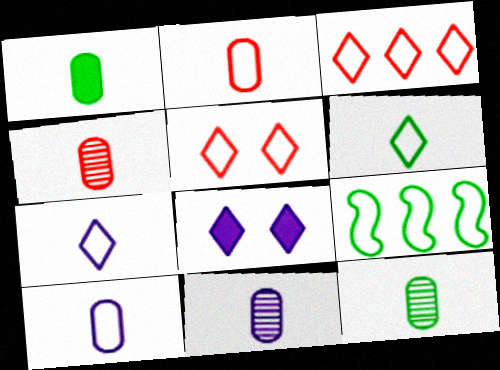[[1, 2, 11], 
[1, 4, 10], 
[4, 8, 9], 
[4, 11, 12], 
[5, 9, 10]]